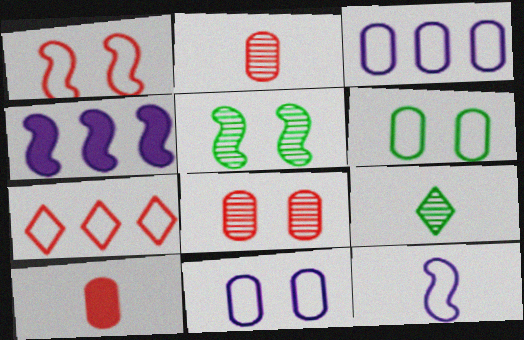[[6, 7, 12], 
[9, 10, 12]]